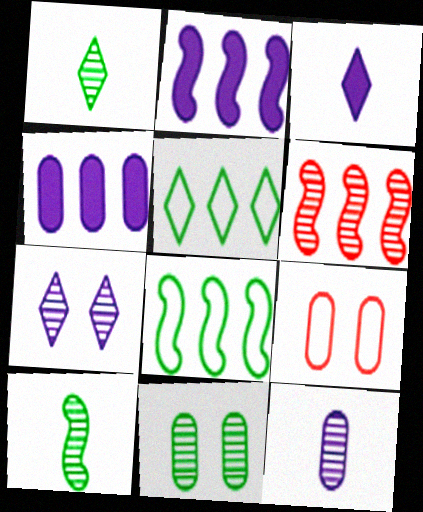[[1, 2, 9], 
[2, 6, 8], 
[4, 5, 6]]